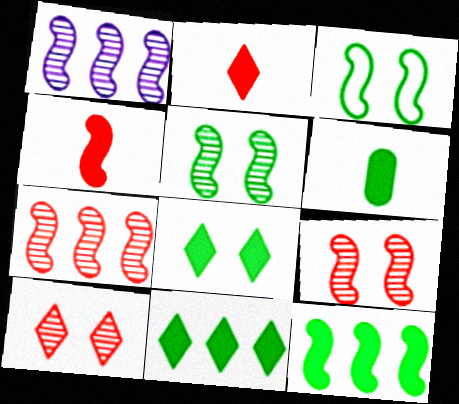[[1, 3, 4], 
[6, 8, 12]]